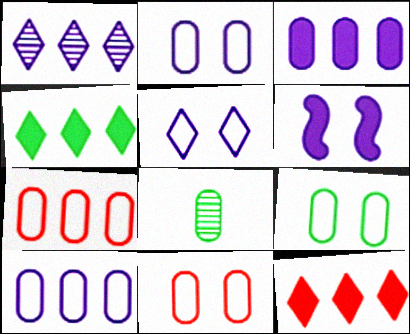[[2, 9, 11], 
[3, 8, 11]]